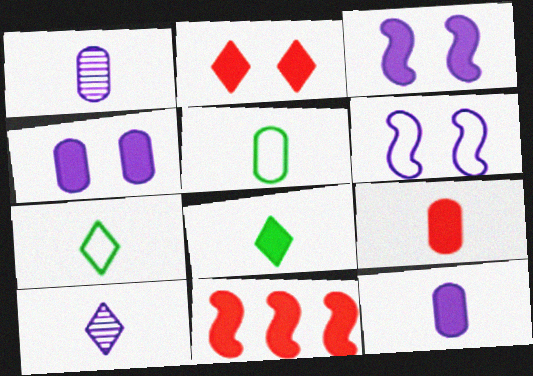[[1, 5, 9], 
[2, 9, 11], 
[4, 8, 11]]